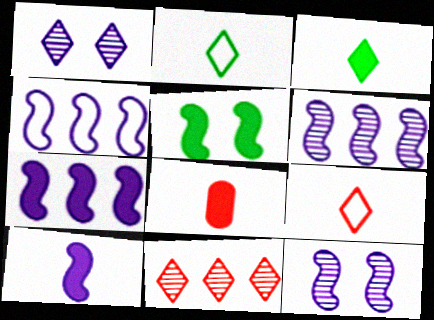[[3, 8, 10], 
[4, 6, 7], 
[4, 10, 12]]